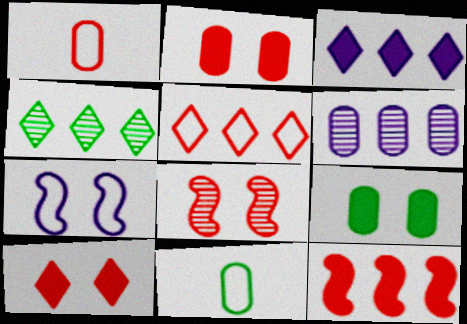[[1, 6, 9], 
[2, 6, 11], 
[3, 4, 5], 
[3, 8, 11], 
[5, 7, 11]]